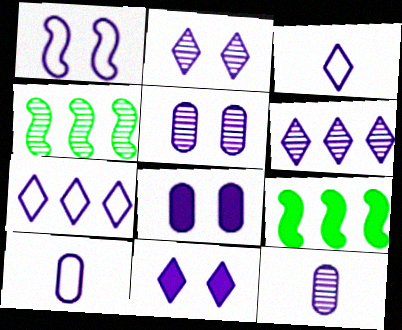[[1, 2, 8], 
[1, 5, 11], 
[1, 7, 10], 
[3, 6, 11]]